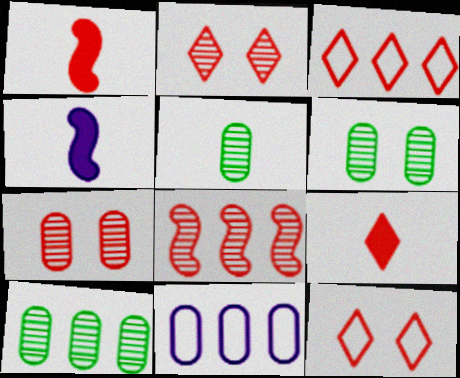[[1, 3, 7], 
[2, 3, 9], 
[3, 4, 6], 
[4, 10, 12], 
[5, 6, 10]]